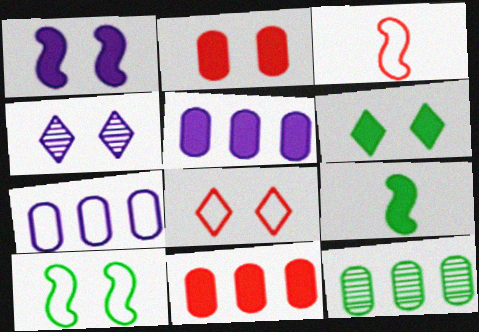[[1, 2, 6], 
[2, 4, 10], 
[4, 6, 8], 
[7, 11, 12]]